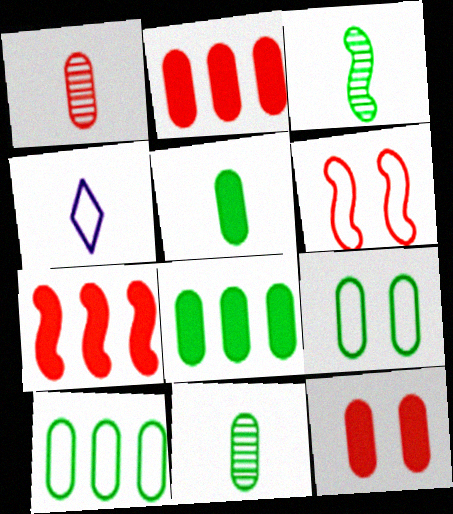[[4, 6, 10], 
[8, 9, 11]]